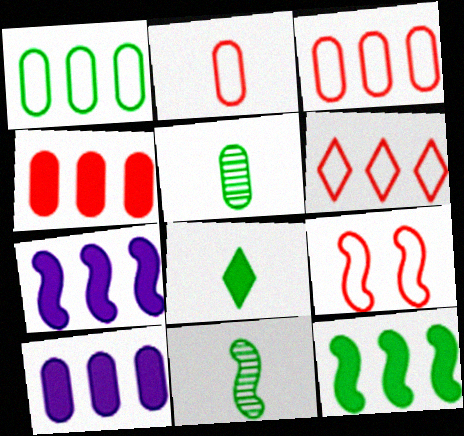[[2, 6, 9], 
[7, 9, 11]]